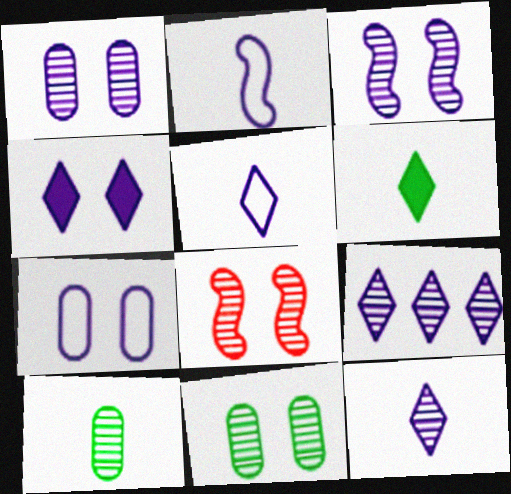[[3, 4, 7], 
[4, 5, 9], 
[8, 9, 10]]